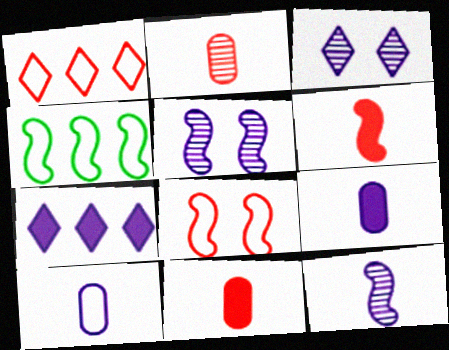[[3, 4, 11], 
[4, 5, 6], 
[5, 7, 10]]